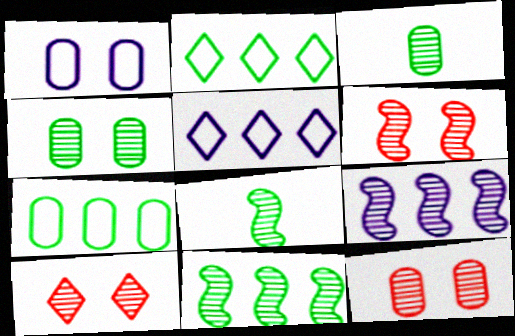[[3, 9, 10], 
[6, 8, 9], 
[6, 10, 12]]